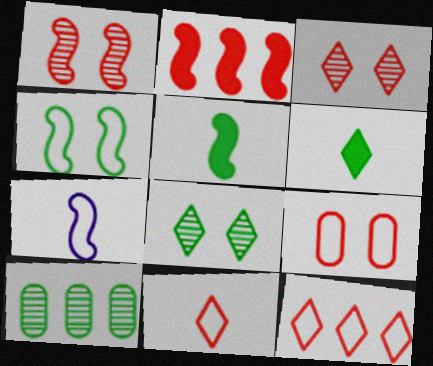[[4, 6, 10]]